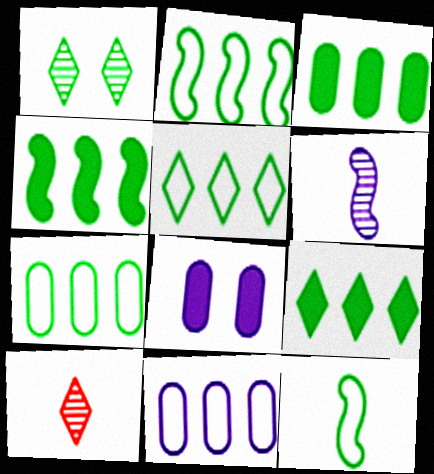[[1, 3, 12], 
[2, 5, 7], 
[2, 8, 10], 
[3, 4, 9]]